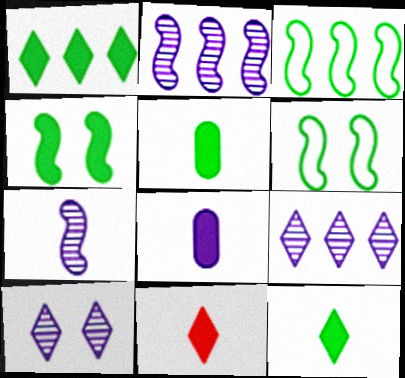[[1, 4, 5]]